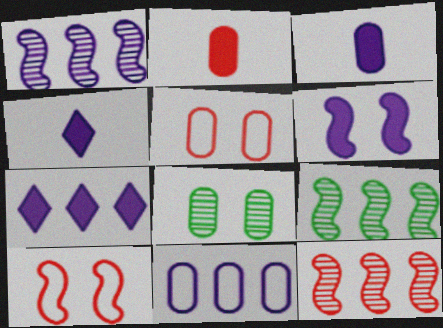[[1, 7, 11], 
[1, 9, 12], 
[2, 8, 11], 
[3, 6, 7], 
[4, 5, 9]]